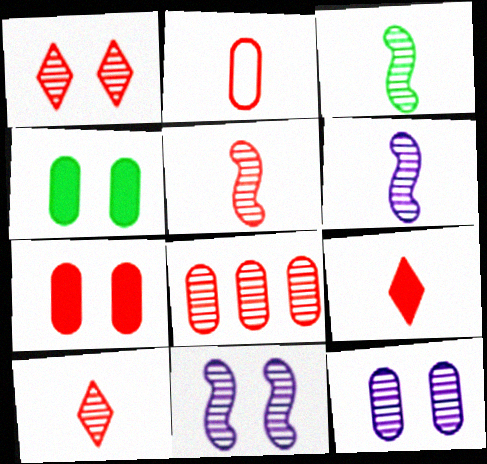[[1, 5, 8], 
[2, 5, 9], 
[2, 7, 8], 
[3, 5, 6]]